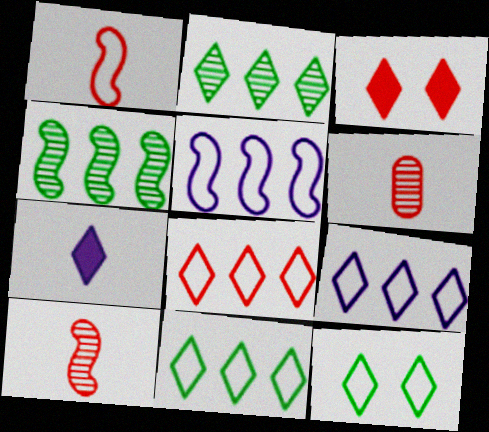[[8, 9, 11]]